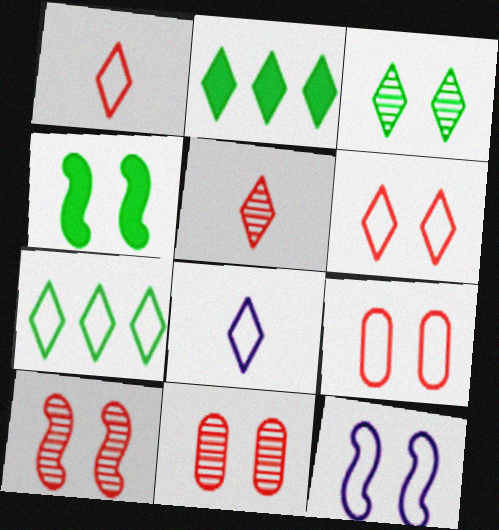[[4, 10, 12], 
[6, 7, 8]]